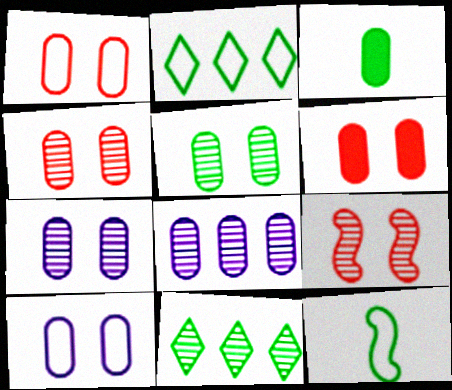[[1, 3, 8], 
[1, 4, 6], 
[4, 5, 7], 
[5, 6, 10]]